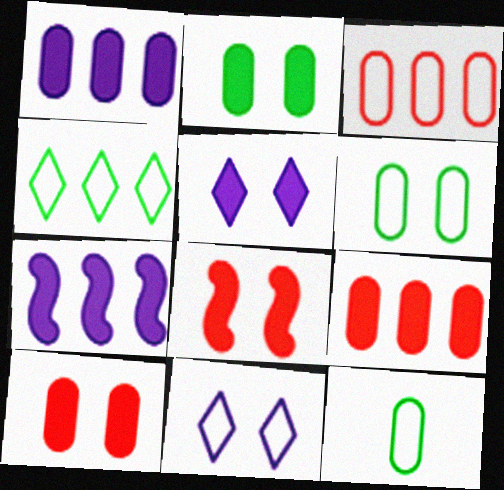[[2, 5, 8]]